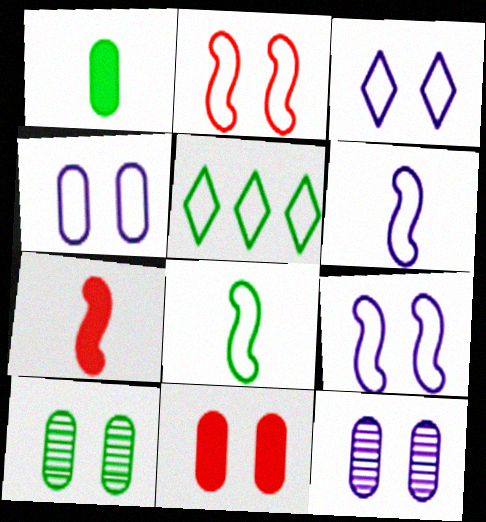[[3, 4, 9], 
[4, 10, 11], 
[5, 7, 12]]